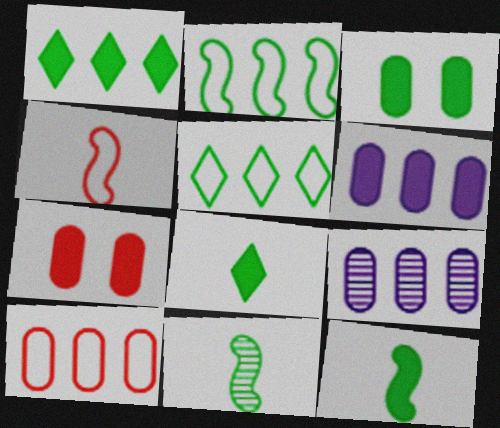[[1, 3, 12], 
[3, 5, 11]]